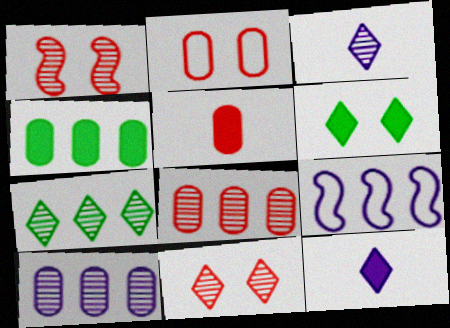[[2, 5, 8], 
[3, 7, 11]]